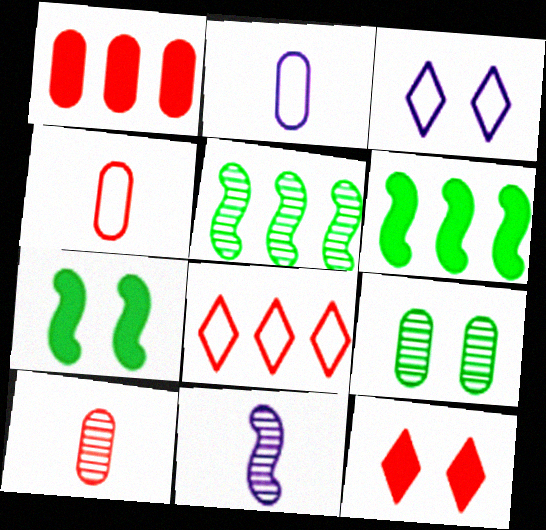[[1, 2, 9], 
[2, 5, 12], 
[3, 6, 10]]